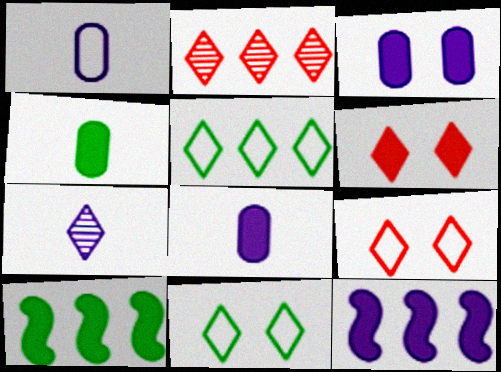[[4, 6, 12], 
[5, 6, 7], 
[6, 8, 10]]